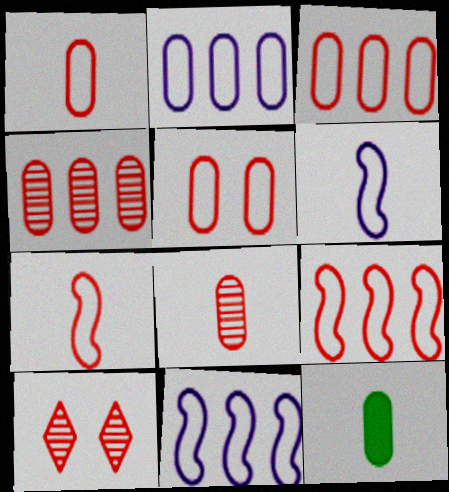[[1, 3, 5], 
[10, 11, 12]]